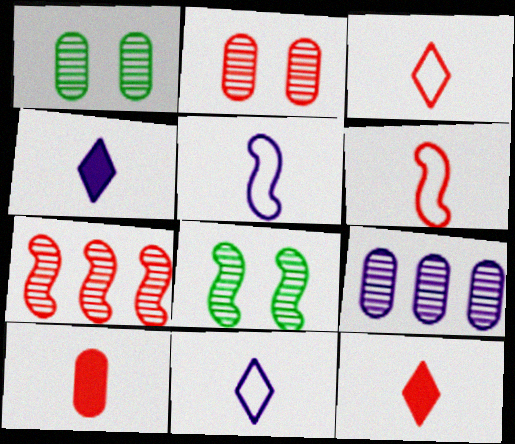[]